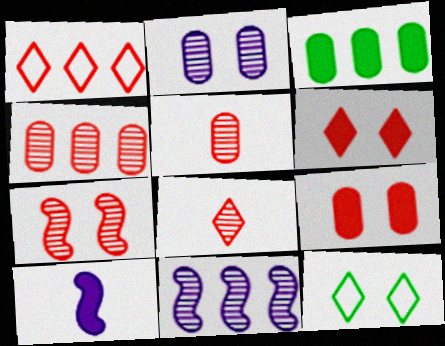[[1, 3, 11], 
[1, 6, 8], 
[3, 6, 10], 
[4, 7, 8], 
[4, 10, 12]]